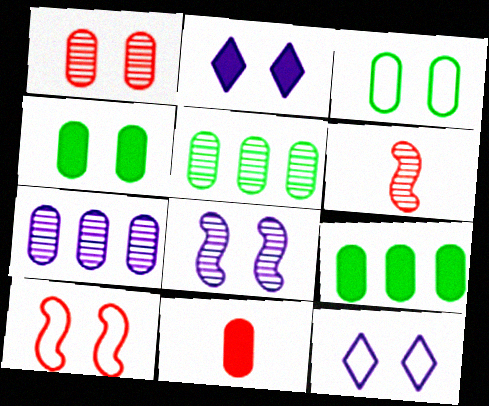[[3, 7, 11], 
[3, 10, 12], 
[6, 9, 12]]